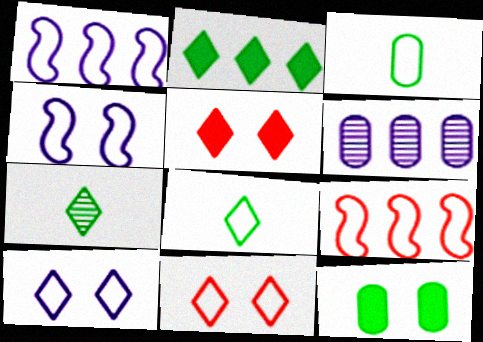[[1, 3, 11], 
[2, 6, 9], 
[3, 9, 10]]